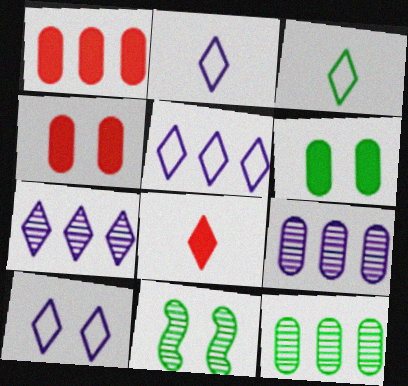[[1, 2, 11], 
[2, 5, 10], 
[4, 10, 11]]